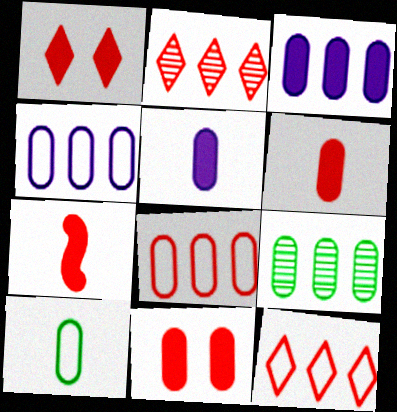[[3, 8, 9]]